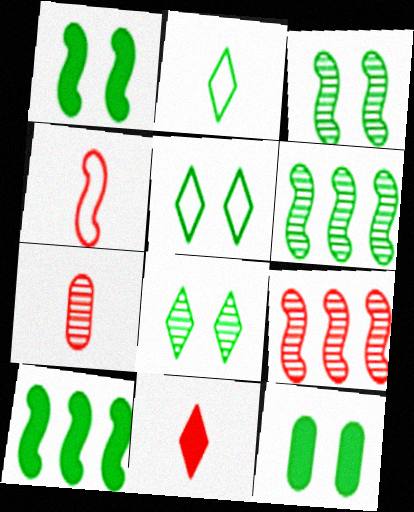[[2, 6, 12], 
[3, 5, 12], 
[4, 7, 11]]